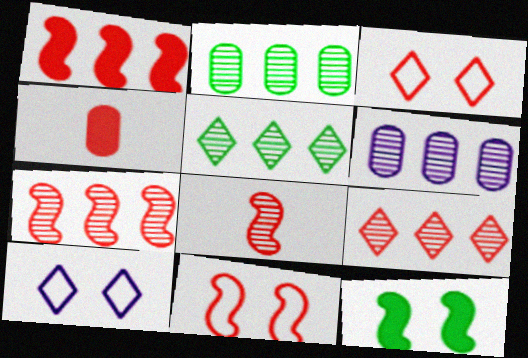[[1, 8, 11], 
[3, 4, 7], 
[4, 9, 11], 
[5, 6, 7]]